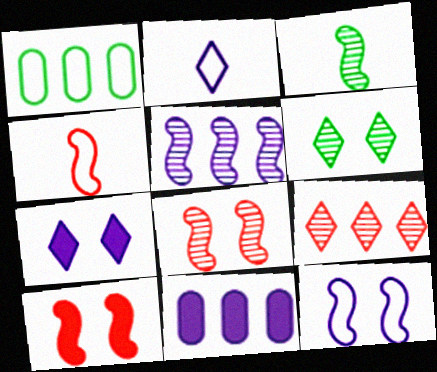[[3, 5, 8], 
[4, 6, 11]]